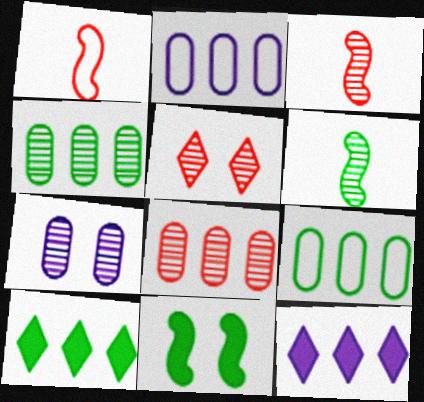[[1, 7, 10], 
[3, 5, 8]]